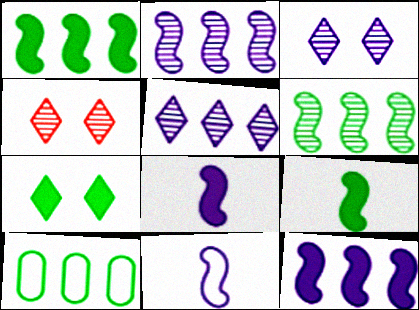[[4, 8, 10]]